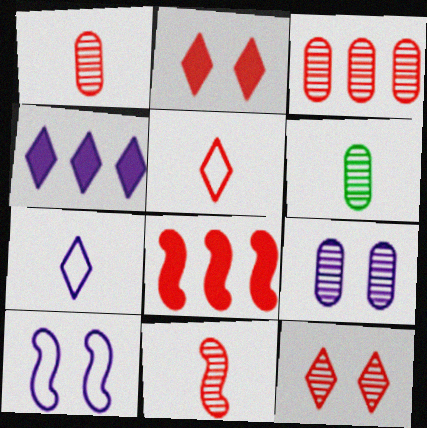[[3, 6, 9], 
[3, 11, 12]]